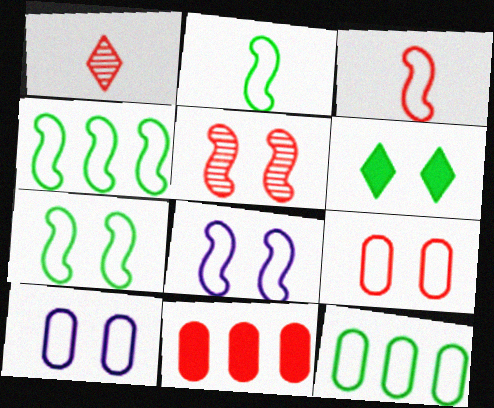[[2, 4, 7], 
[3, 4, 8], 
[5, 6, 10]]